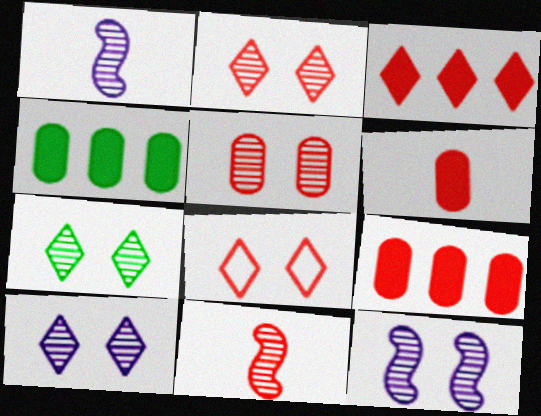[[1, 4, 8], 
[2, 7, 10], 
[5, 7, 12], 
[8, 9, 11]]